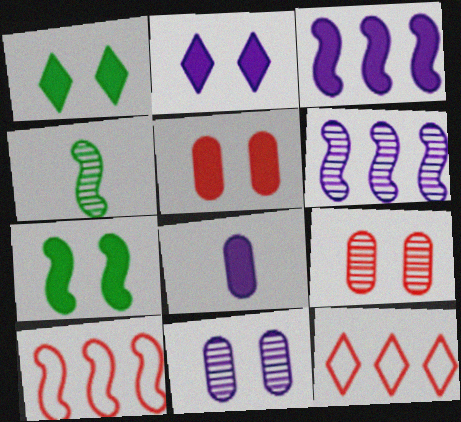[[2, 3, 8], 
[2, 5, 7]]